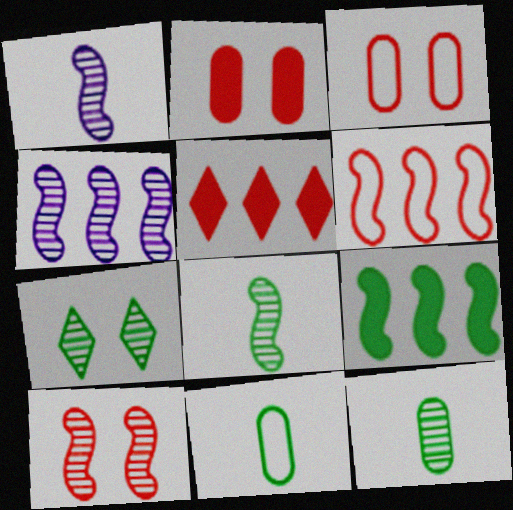[[4, 6, 9], 
[4, 8, 10], 
[7, 9, 11]]